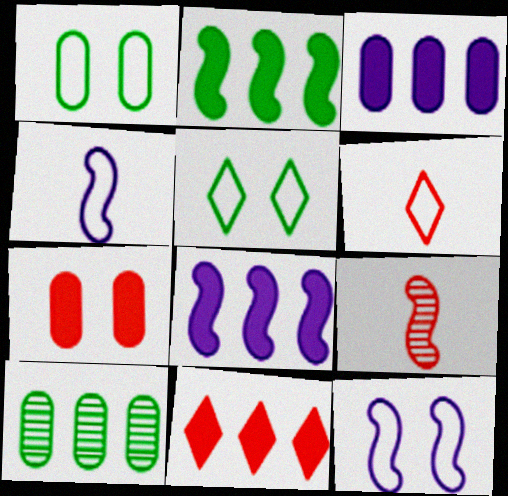[[2, 3, 11], 
[2, 9, 12], 
[3, 5, 9]]